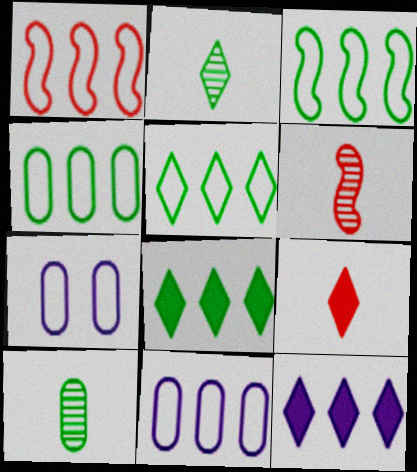[[1, 5, 11], 
[3, 4, 5], 
[6, 7, 8]]